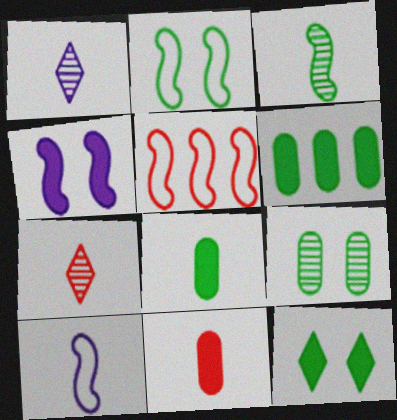[[2, 5, 10], 
[2, 9, 12], 
[3, 4, 5], 
[7, 8, 10]]